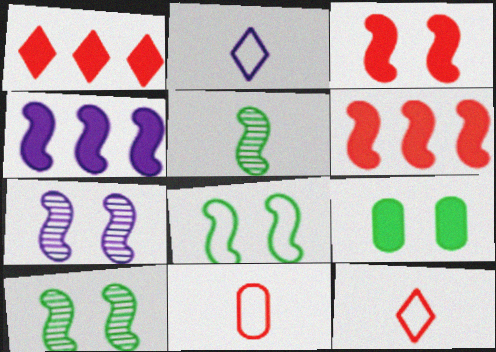[[3, 7, 8]]